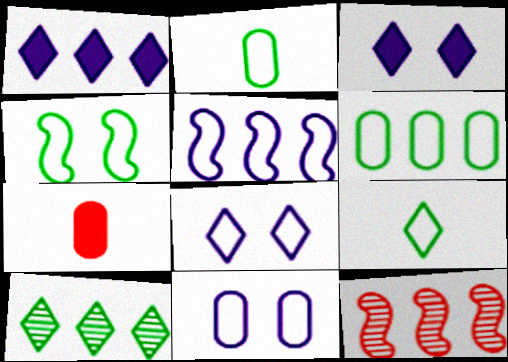[[1, 6, 12], 
[2, 3, 12], 
[4, 6, 9]]